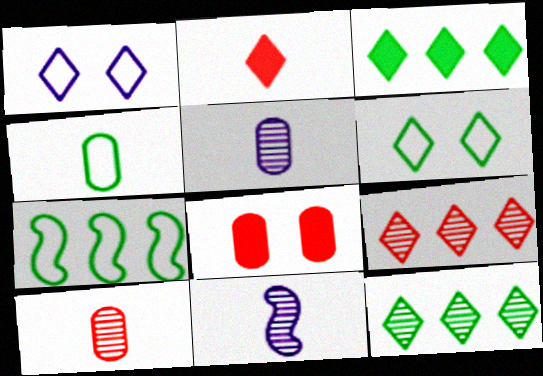[[1, 2, 12], 
[2, 4, 11], 
[4, 6, 7]]